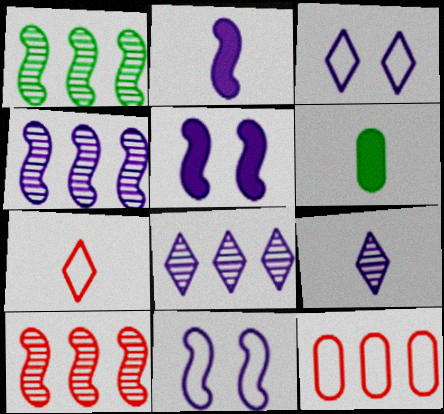[[1, 4, 10], 
[2, 4, 11], 
[3, 6, 10]]